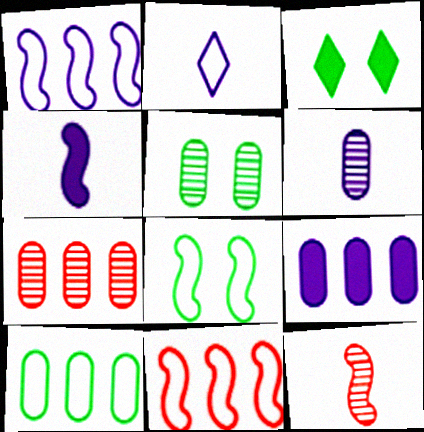[[2, 4, 6], 
[3, 5, 8], 
[3, 6, 11], 
[5, 6, 7], 
[7, 9, 10]]